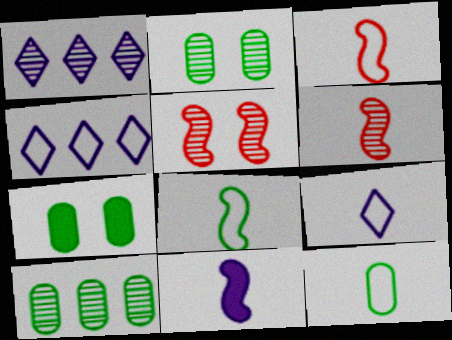[[1, 2, 6], 
[1, 3, 7], 
[3, 9, 12], 
[4, 6, 7], 
[6, 8, 11], 
[7, 10, 12]]